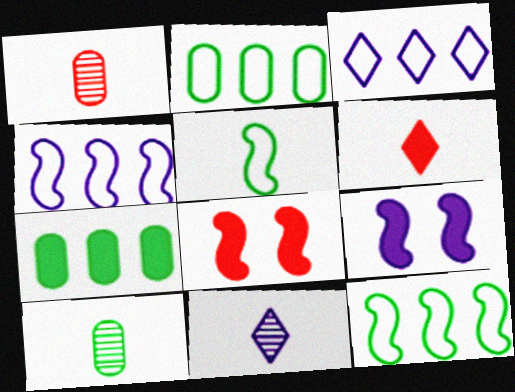[[2, 8, 11], 
[3, 8, 10], 
[6, 7, 9]]